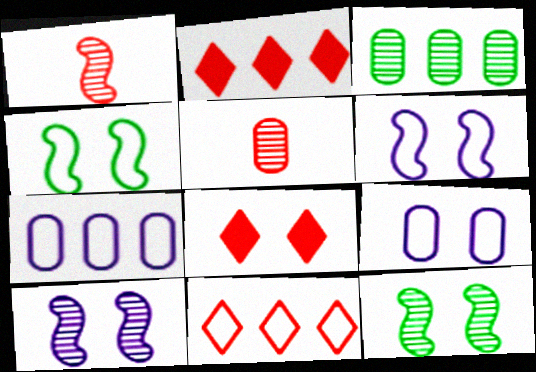[[8, 9, 12]]